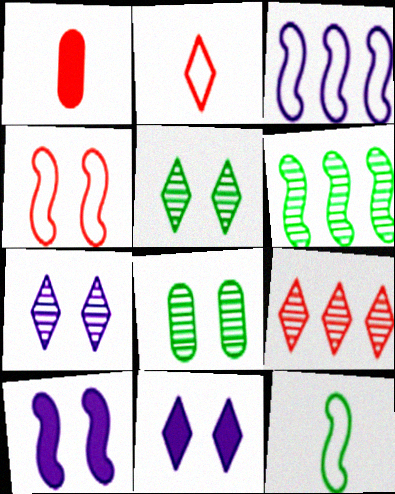[[1, 3, 5], 
[1, 4, 9], 
[3, 4, 12], 
[4, 8, 11]]